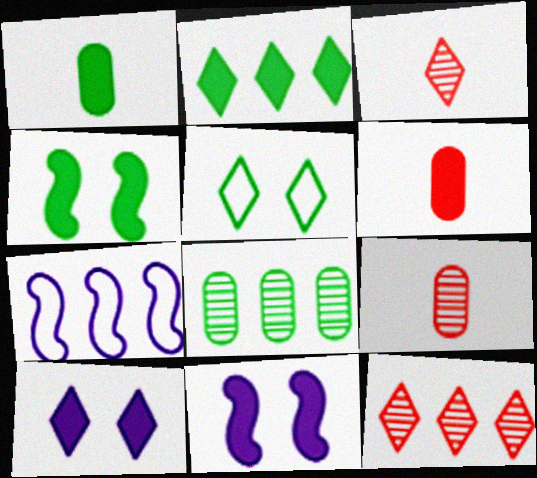[[1, 2, 4], 
[2, 6, 11]]